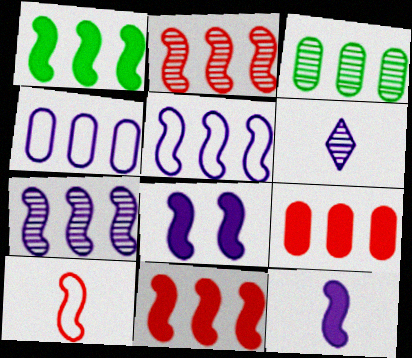[[1, 2, 5], 
[3, 4, 9], 
[4, 6, 8]]